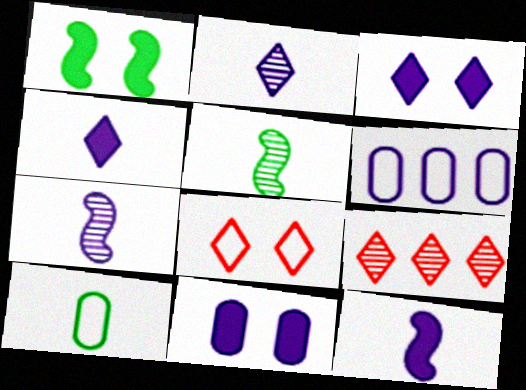[[3, 6, 7]]